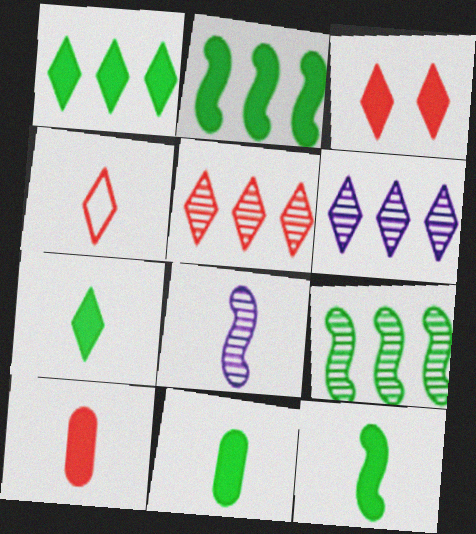[[3, 4, 5], 
[4, 8, 11], 
[7, 11, 12]]